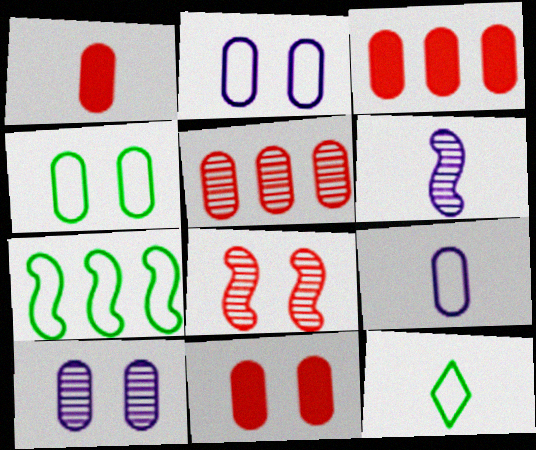[[1, 3, 11], 
[1, 6, 12], 
[4, 7, 12], 
[4, 10, 11]]